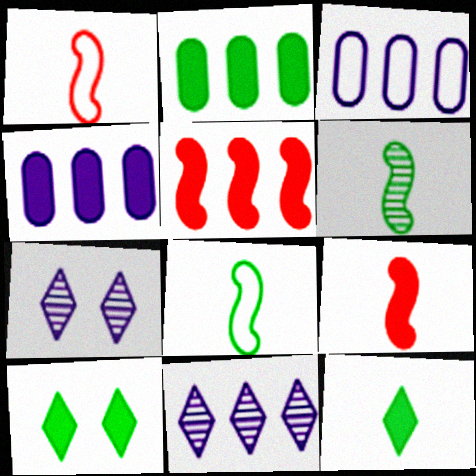[[1, 2, 7], 
[4, 9, 10]]